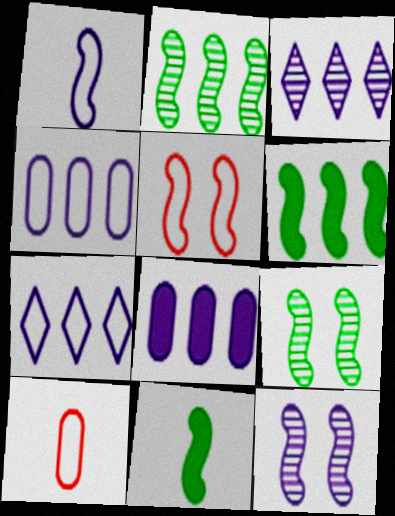[]